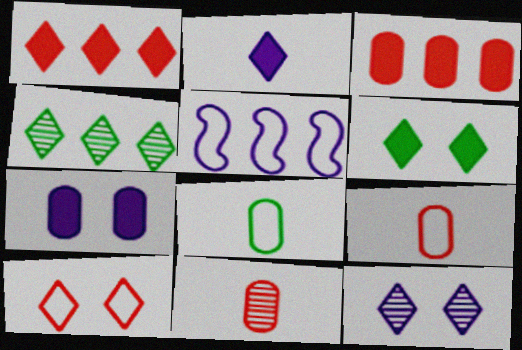[[1, 2, 6], 
[2, 4, 10], 
[3, 4, 5], 
[5, 6, 11], 
[5, 8, 10], 
[6, 10, 12]]